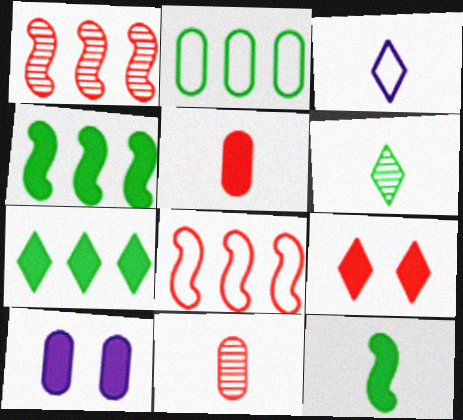[[2, 10, 11], 
[3, 11, 12], 
[6, 8, 10], 
[8, 9, 11]]